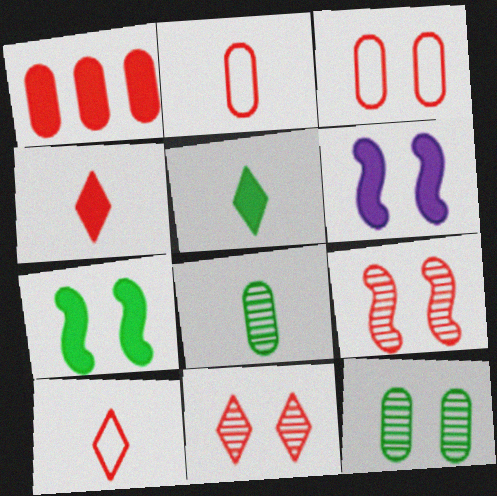[[1, 5, 6], 
[1, 9, 10]]